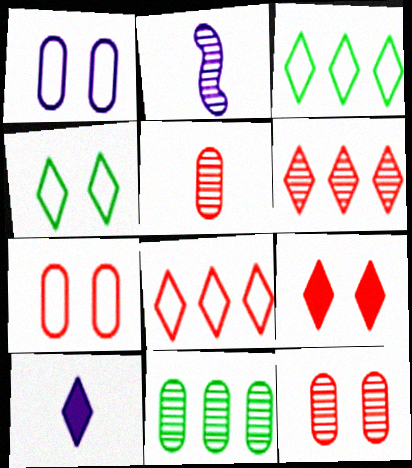[[4, 6, 10]]